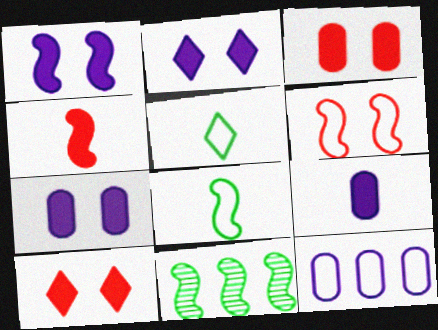[[1, 2, 7], 
[5, 6, 12]]